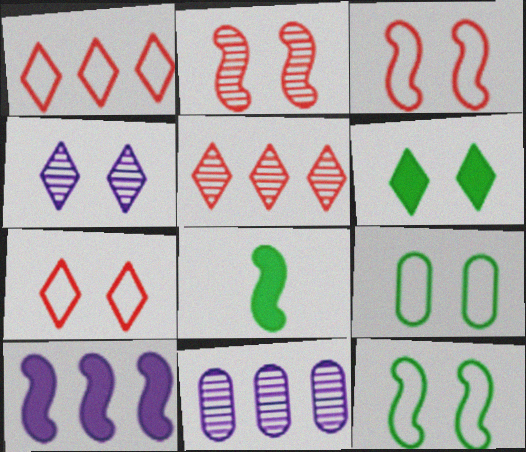[[4, 6, 7], 
[7, 8, 11]]